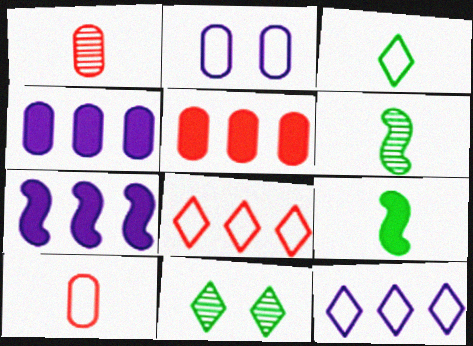[[7, 10, 11]]